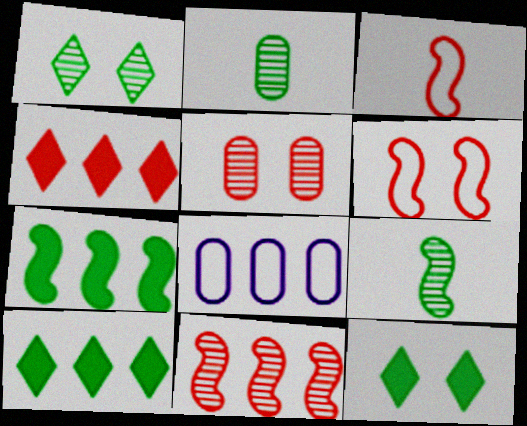[[3, 4, 5], 
[8, 10, 11]]